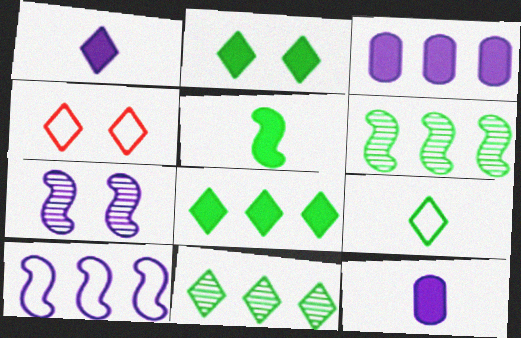[[1, 4, 11], 
[2, 9, 11], 
[4, 6, 12]]